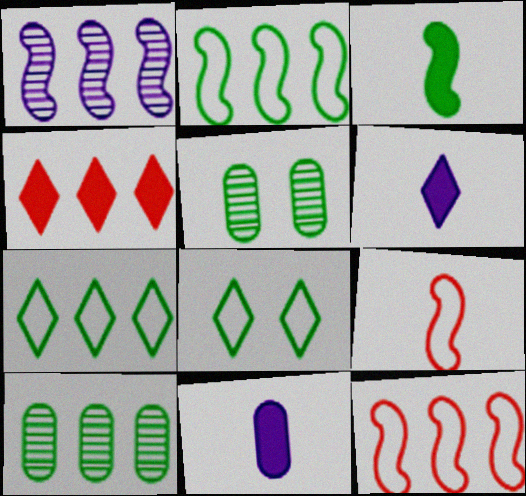[[3, 5, 7], 
[3, 8, 10], 
[5, 6, 12]]